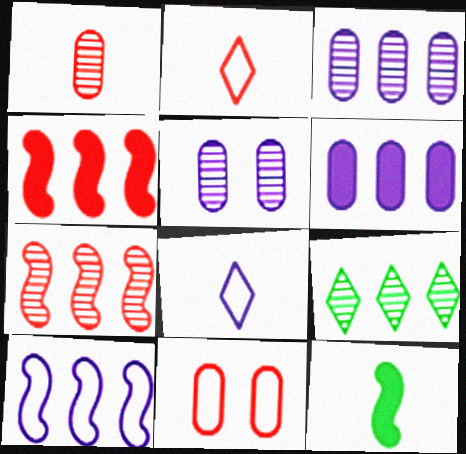[[1, 8, 12], 
[3, 7, 9]]